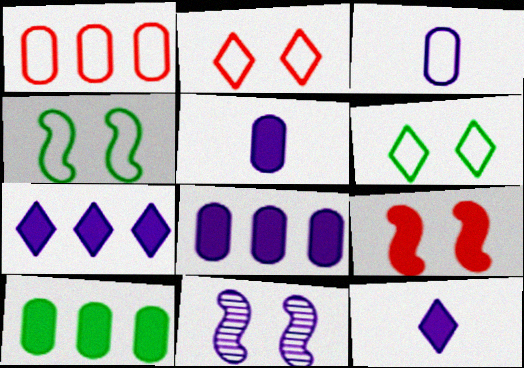[[3, 7, 11], 
[4, 9, 11], 
[9, 10, 12]]